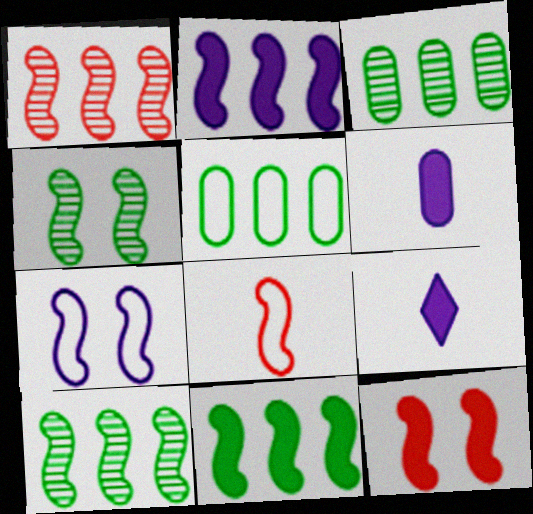[[1, 8, 12], 
[2, 4, 8], 
[4, 7, 12]]